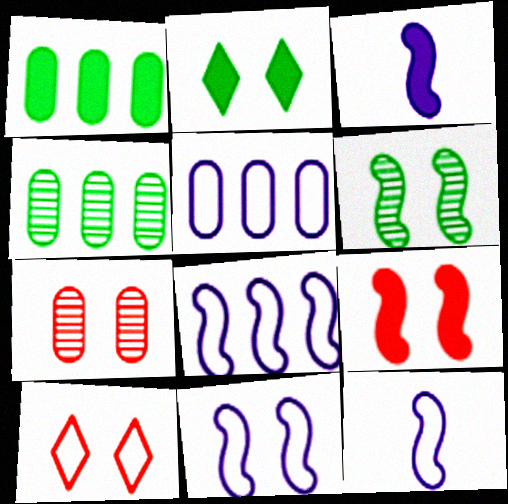[[2, 7, 11], 
[3, 4, 10], 
[6, 9, 11], 
[7, 9, 10], 
[8, 11, 12]]